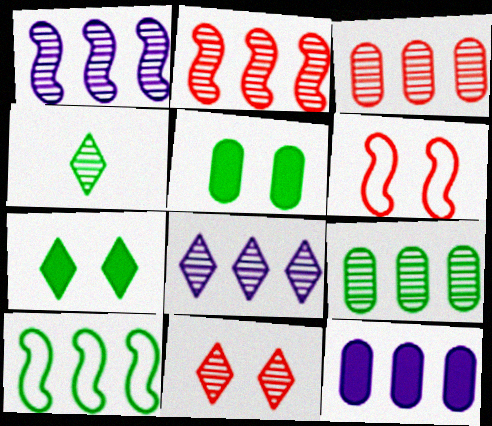[[2, 8, 9], 
[4, 5, 10], 
[4, 6, 12], 
[4, 8, 11]]